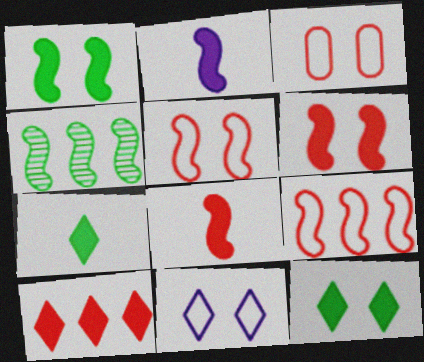[[2, 4, 5]]